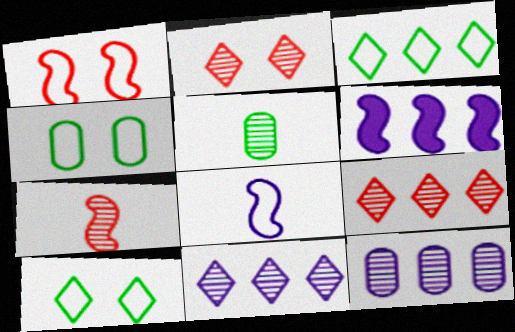[]